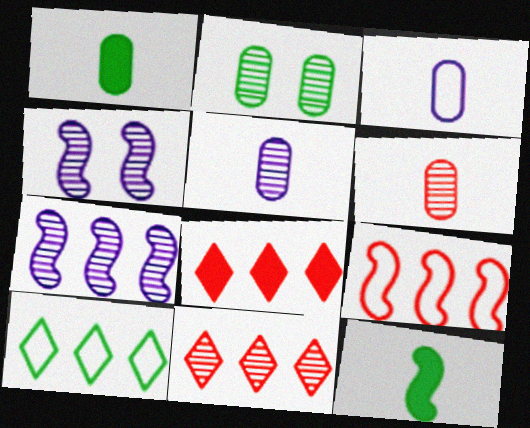[[1, 3, 6], 
[2, 10, 12], 
[4, 9, 12]]